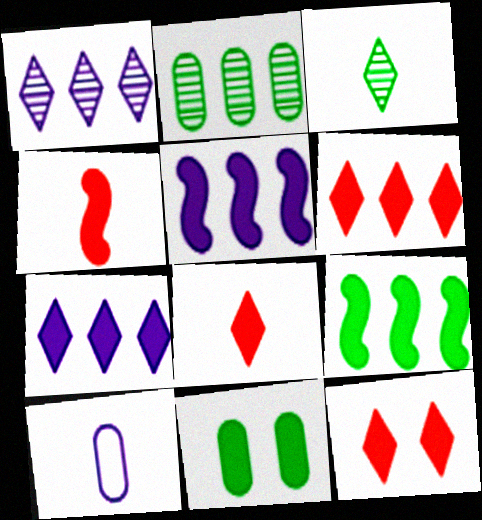[[3, 4, 10], 
[4, 7, 11], 
[5, 8, 11], 
[6, 8, 12]]